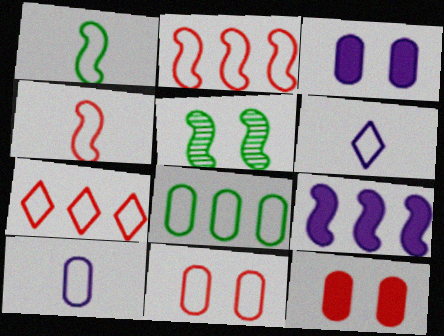[[4, 5, 9], 
[4, 7, 11], 
[8, 10, 11]]